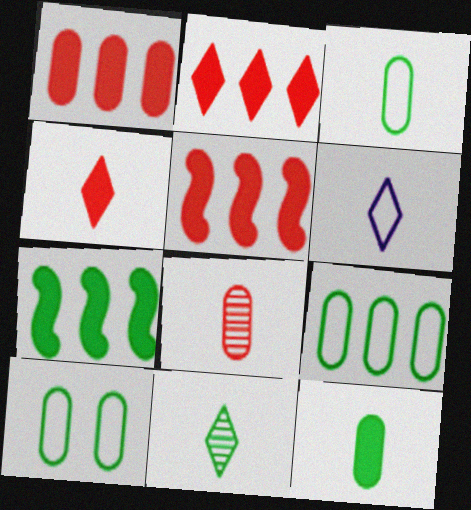[[1, 2, 5], 
[3, 9, 10], 
[4, 6, 11], 
[7, 10, 11]]